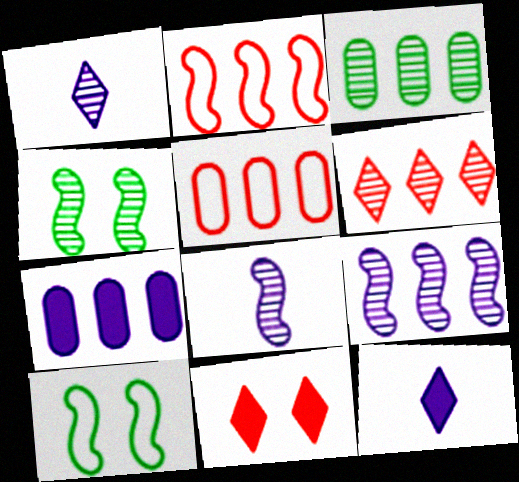[[3, 5, 7], 
[3, 6, 9], 
[4, 5, 12]]